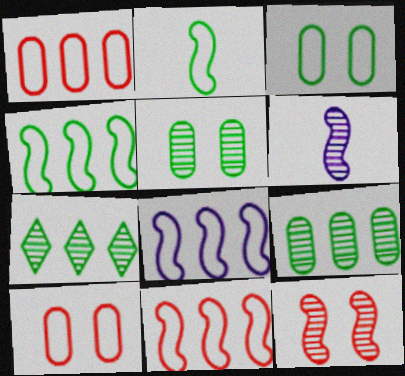[[4, 8, 11]]